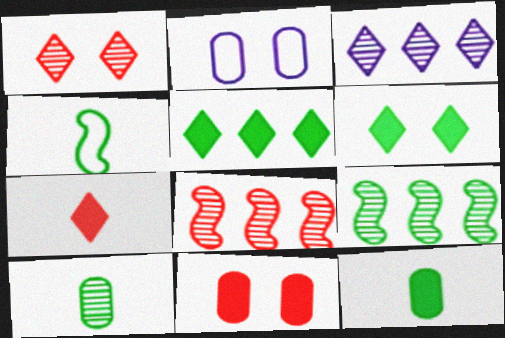[[2, 7, 9], 
[3, 4, 11]]